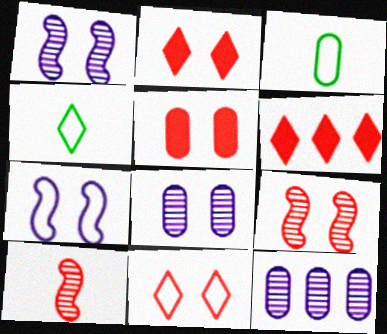[[1, 3, 6], 
[3, 5, 12], 
[5, 9, 11]]